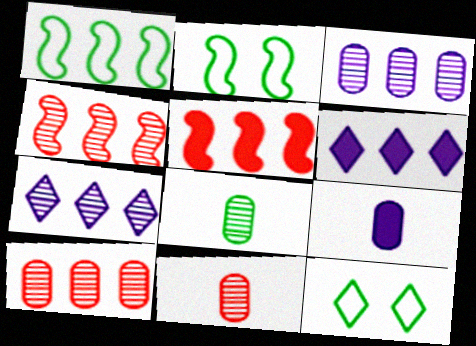[[1, 6, 10], 
[2, 6, 11], 
[4, 9, 12]]